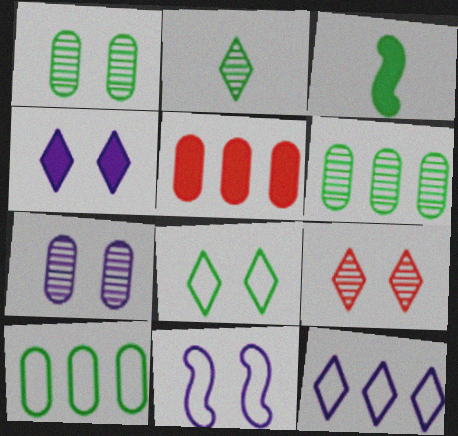[[2, 5, 11], 
[3, 4, 5], 
[3, 6, 8], 
[4, 7, 11], 
[4, 8, 9]]